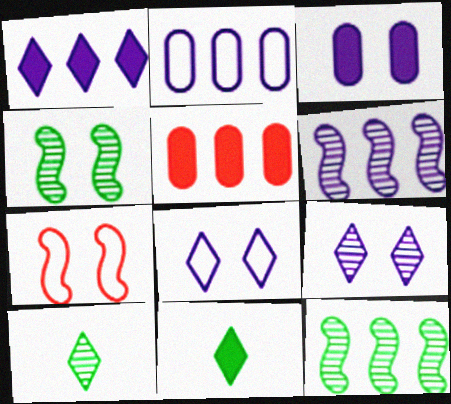[[1, 2, 6]]